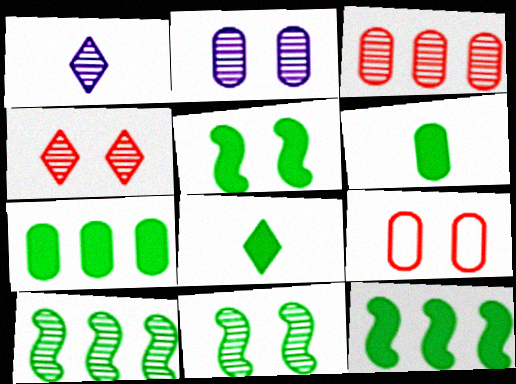[[1, 3, 11], 
[1, 9, 12], 
[2, 4, 11], 
[5, 7, 8]]